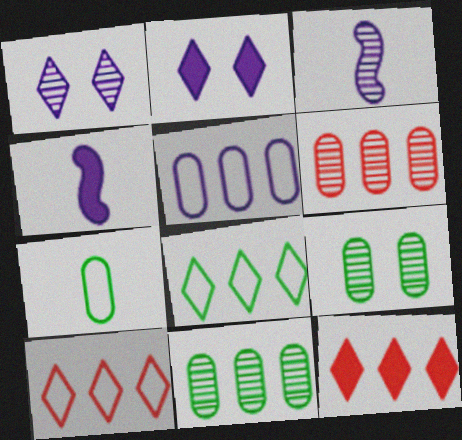[[1, 4, 5], 
[2, 3, 5], 
[4, 9, 10]]